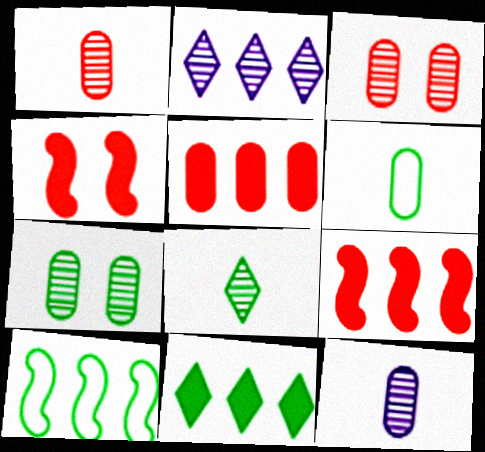[[2, 4, 6], 
[2, 5, 10]]